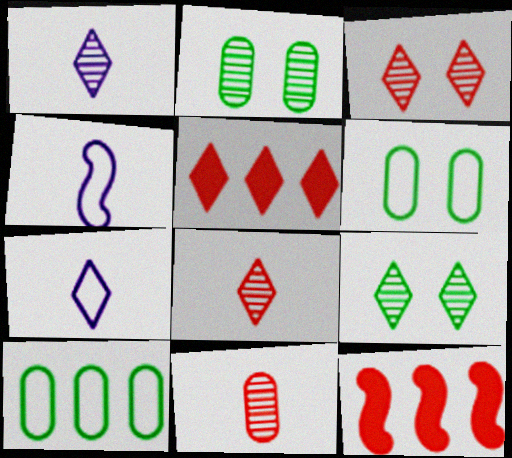[[1, 6, 12], 
[2, 4, 5], 
[2, 7, 12], 
[5, 7, 9]]